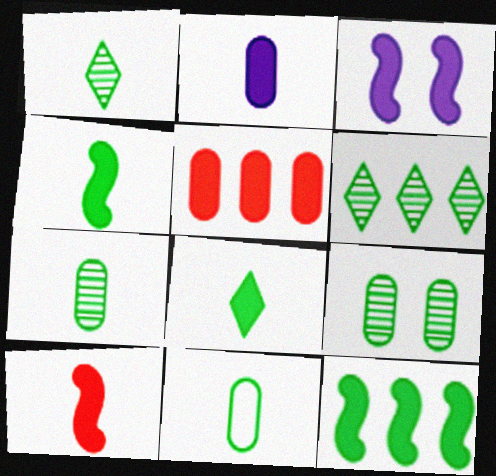[[1, 4, 11], 
[2, 8, 10], 
[3, 5, 8], 
[3, 10, 12]]